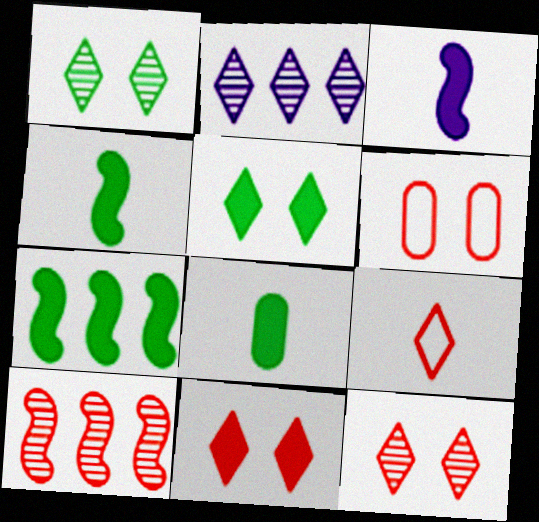[[2, 4, 6], 
[2, 5, 9], 
[5, 7, 8]]